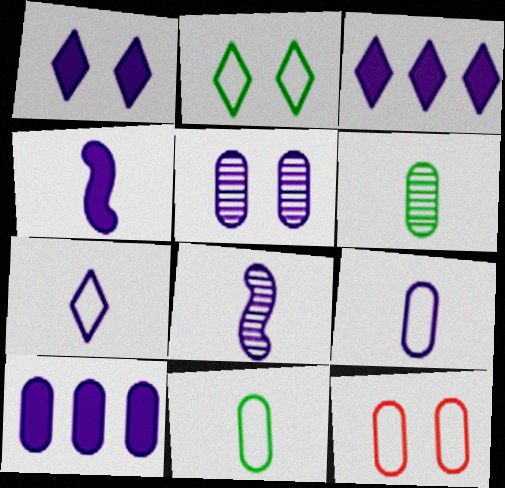[[1, 4, 10], 
[5, 9, 10], 
[6, 10, 12]]